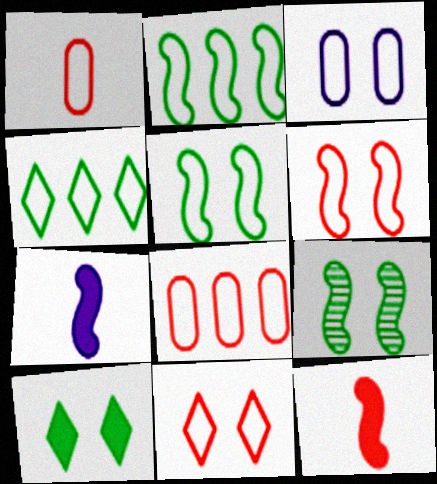[[3, 5, 11]]